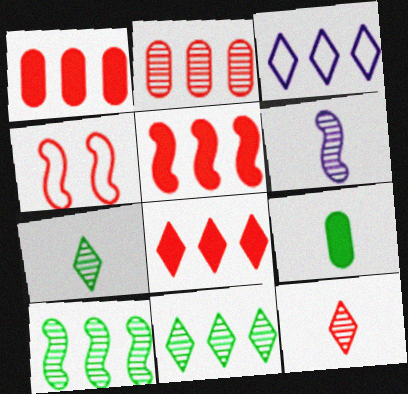[[1, 3, 10], 
[1, 4, 12], 
[1, 5, 8], 
[3, 8, 11]]